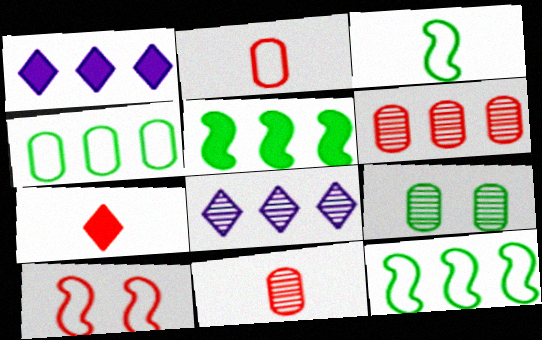[[1, 6, 12], 
[6, 7, 10]]